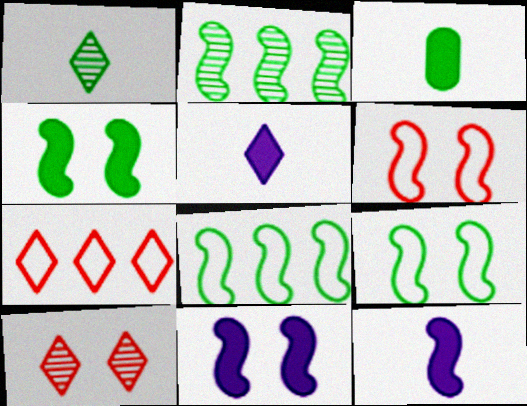[[2, 6, 12]]